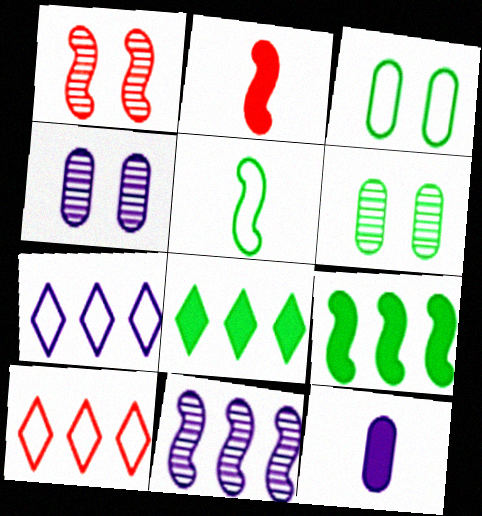[[2, 6, 7], 
[5, 6, 8]]